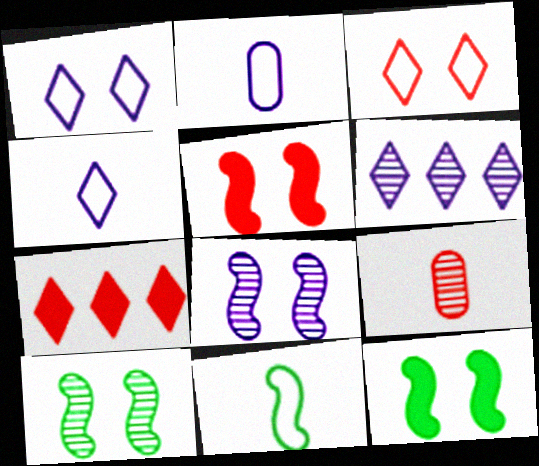[[2, 7, 10], 
[6, 9, 10]]